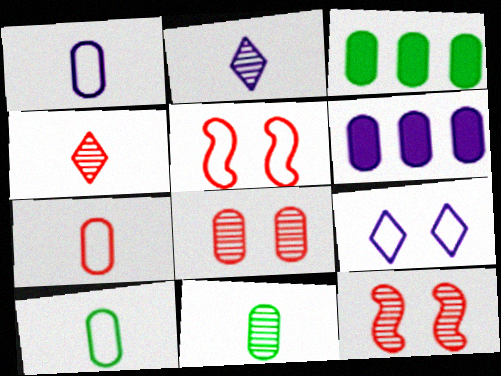[[1, 3, 8], 
[1, 7, 10], 
[2, 3, 5], 
[6, 8, 10]]